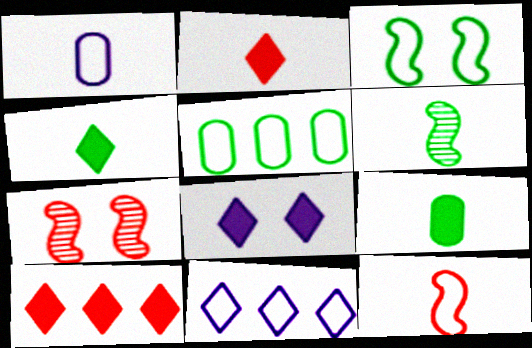[[1, 2, 6], 
[4, 8, 10], 
[7, 9, 11]]